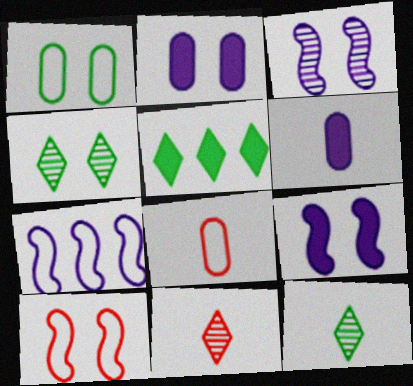[[2, 4, 10], 
[3, 5, 8]]